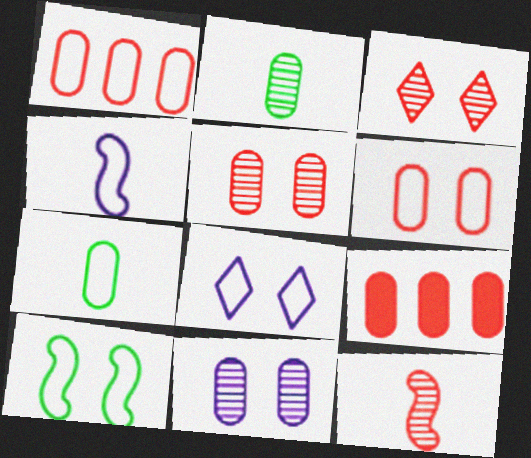[[6, 8, 10], 
[7, 9, 11]]